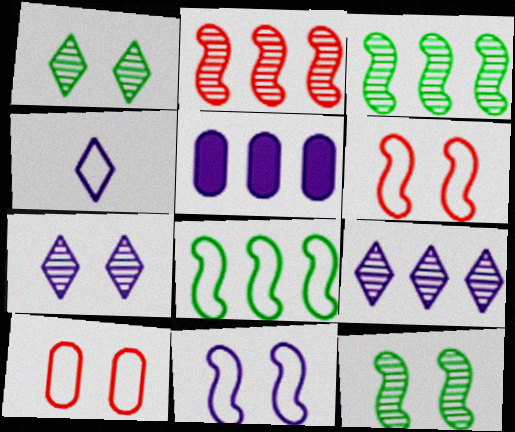[[4, 8, 10]]